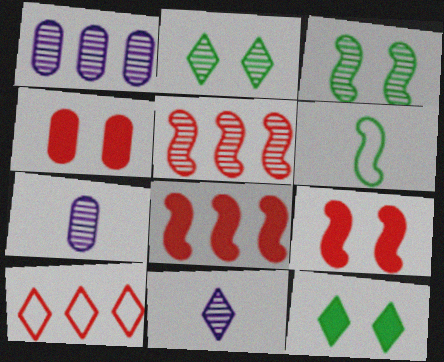[[2, 5, 7], 
[10, 11, 12]]